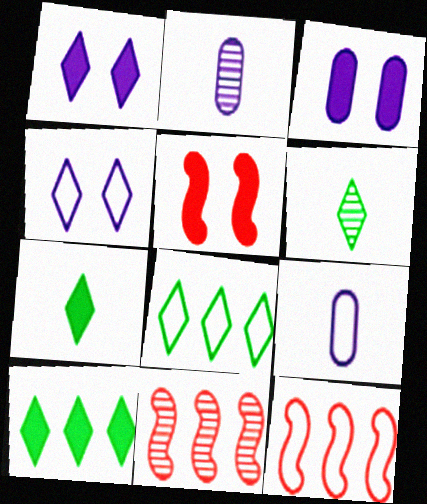[[2, 5, 8], 
[3, 6, 12]]